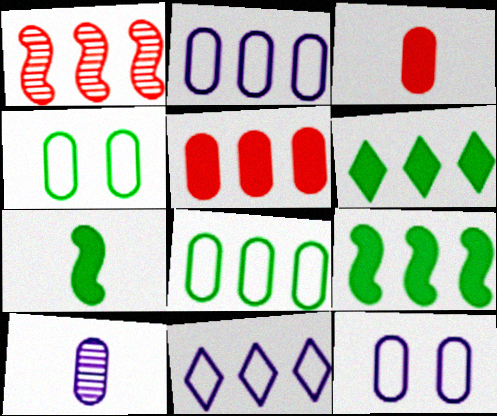[[1, 2, 6], 
[4, 5, 10]]